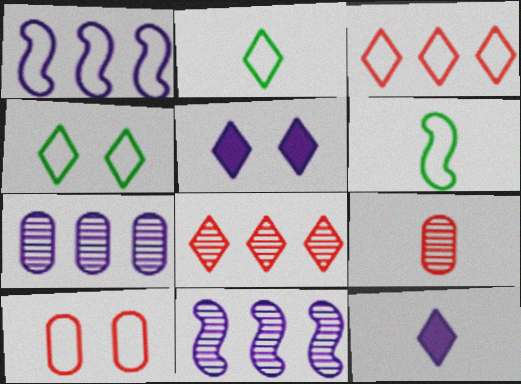[[1, 2, 10], 
[2, 5, 8], 
[4, 8, 12], 
[6, 9, 12]]